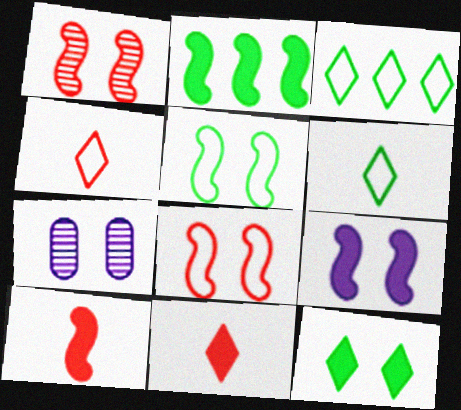[[1, 5, 9], 
[2, 4, 7], 
[2, 9, 10], 
[3, 7, 10], 
[7, 8, 12]]